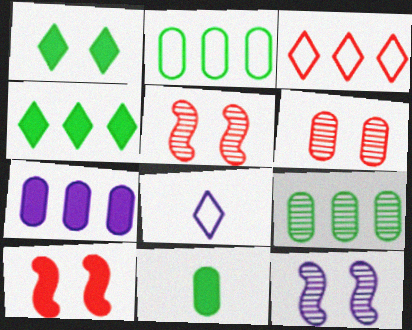[[3, 11, 12], 
[7, 8, 12], 
[8, 9, 10]]